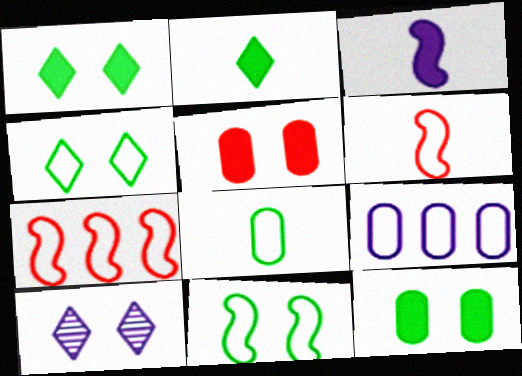[[3, 9, 10], 
[4, 6, 9], 
[5, 10, 11]]